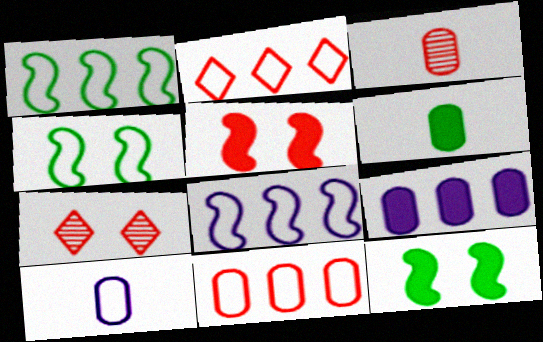[[2, 3, 5], 
[2, 4, 10], 
[3, 6, 10], 
[6, 7, 8]]